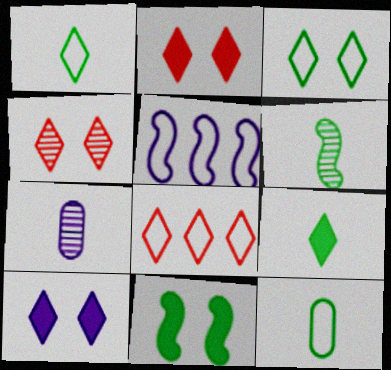[[3, 4, 10], 
[5, 7, 10], 
[6, 9, 12], 
[7, 8, 11]]